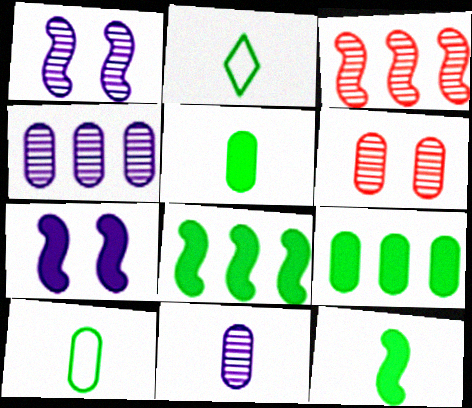[]